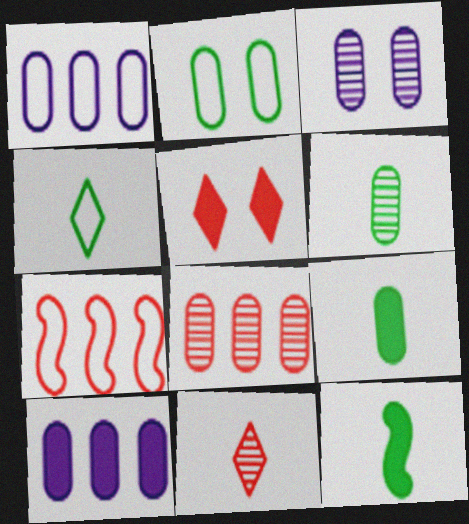[[3, 6, 8], 
[4, 6, 12], 
[5, 10, 12]]